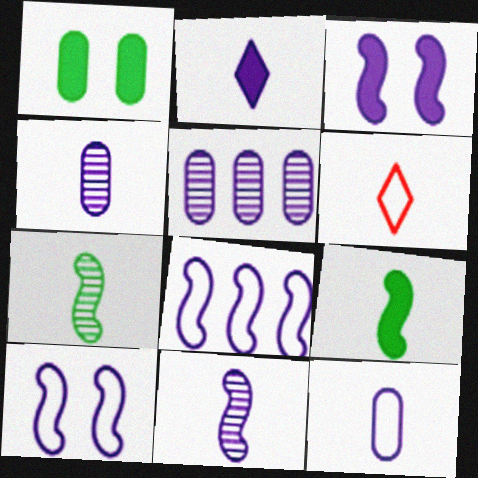[[2, 5, 10], 
[2, 11, 12], 
[3, 8, 11], 
[4, 6, 9]]